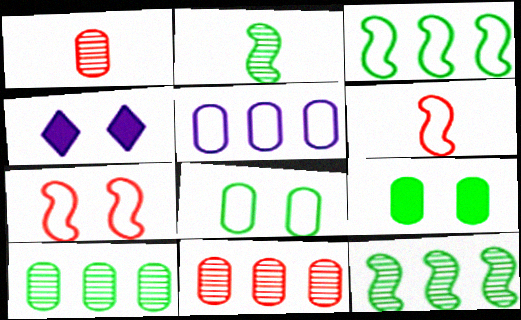[[1, 3, 4], 
[1, 5, 9], 
[4, 6, 10]]